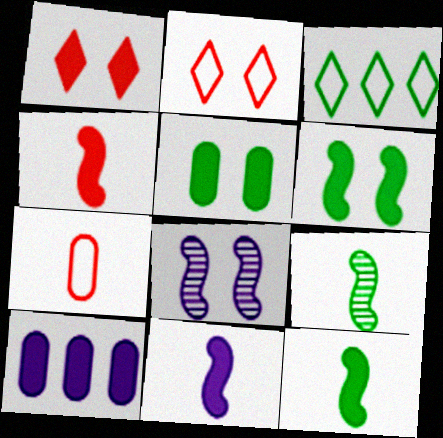[[1, 10, 12], 
[2, 5, 8], 
[2, 9, 10], 
[3, 5, 9], 
[4, 11, 12]]